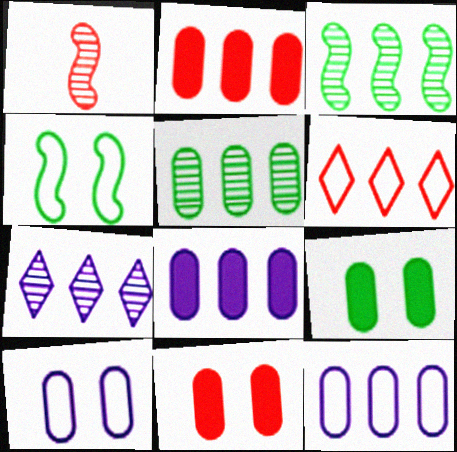[[1, 6, 11], 
[2, 5, 12], 
[3, 6, 8]]